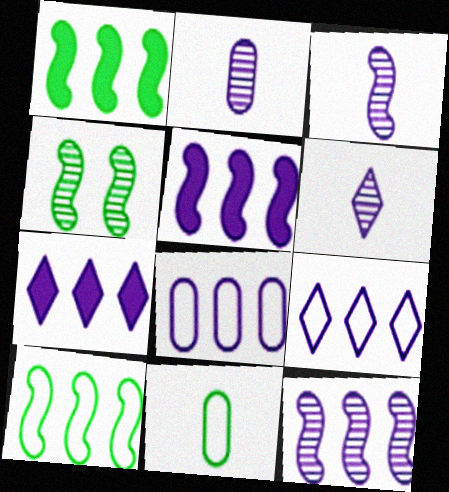[[2, 3, 6], 
[7, 8, 12]]